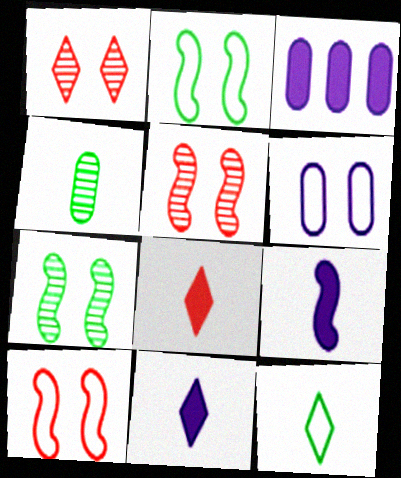[[3, 5, 12]]